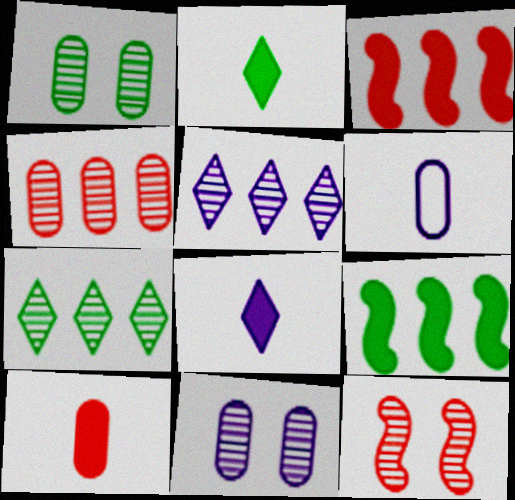[]